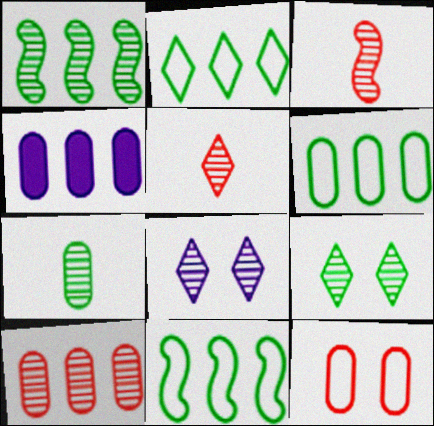[[1, 7, 9], 
[2, 6, 11], 
[4, 6, 10], 
[4, 7, 12]]